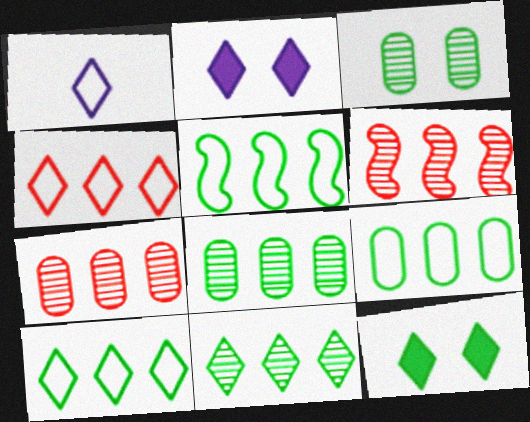[[5, 9, 10]]